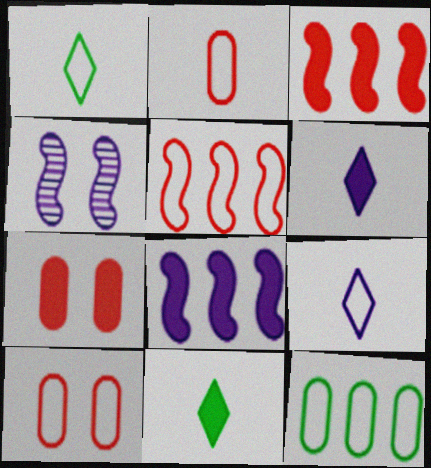[[7, 8, 11]]